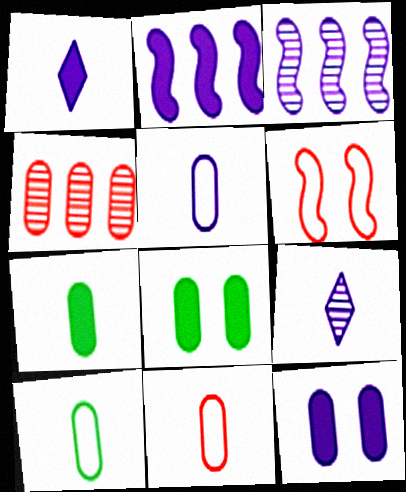[[1, 2, 12], 
[4, 5, 8], 
[4, 10, 12], 
[5, 10, 11]]